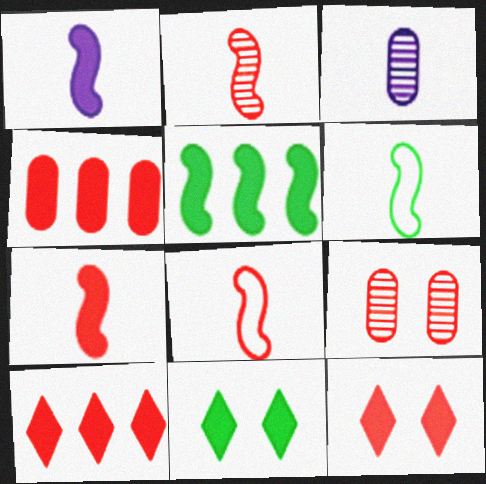[[1, 2, 6], 
[1, 4, 11], 
[2, 7, 8], 
[4, 7, 12], 
[8, 9, 10]]